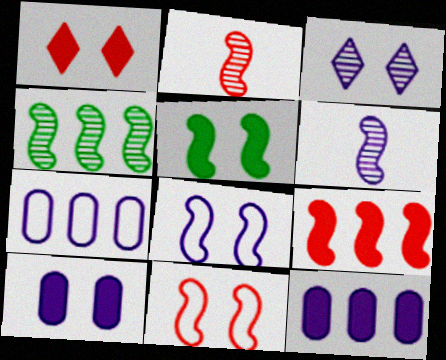[[1, 5, 10], 
[2, 9, 11], 
[3, 8, 10]]